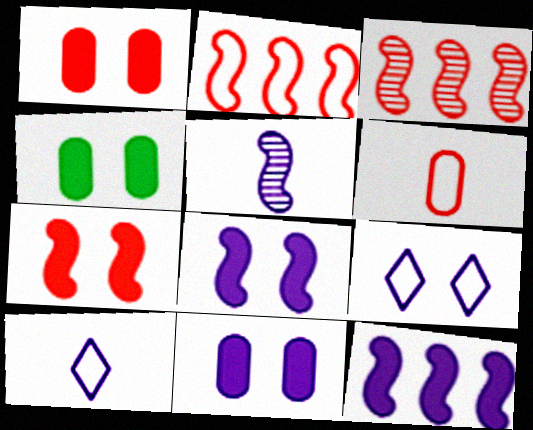[[1, 4, 11], 
[3, 4, 10]]